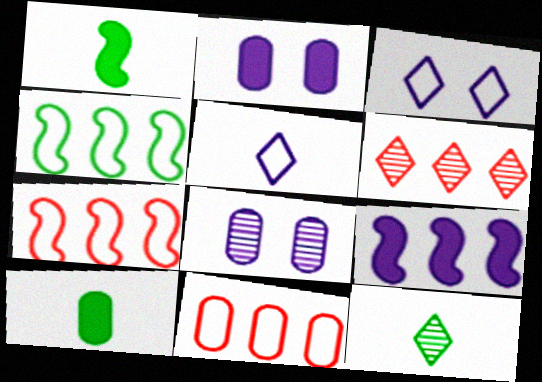[[2, 7, 12], 
[5, 8, 9], 
[8, 10, 11]]